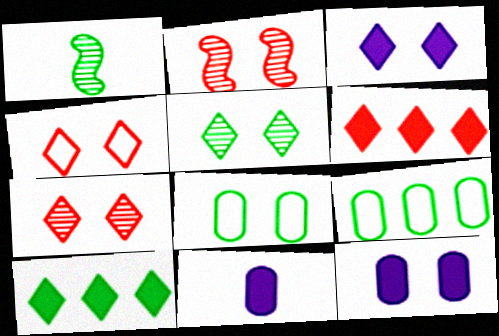[[1, 8, 10], 
[2, 3, 8], 
[3, 4, 5]]